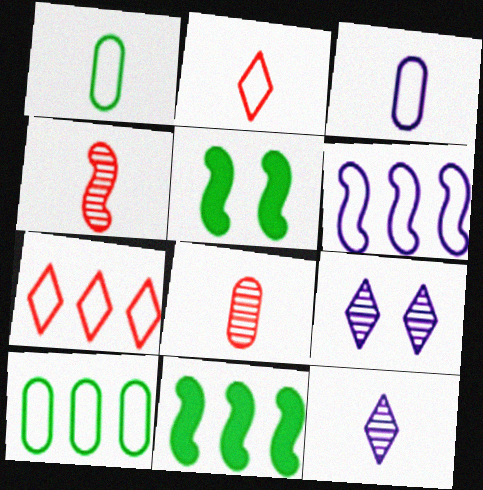[[4, 5, 6], 
[6, 7, 10]]